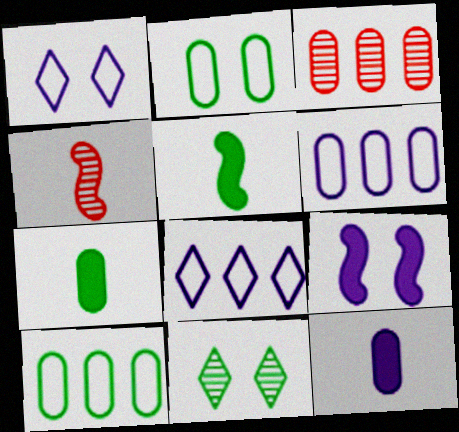[[1, 3, 5], 
[2, 3, 12], 
[5, 10, 11]]